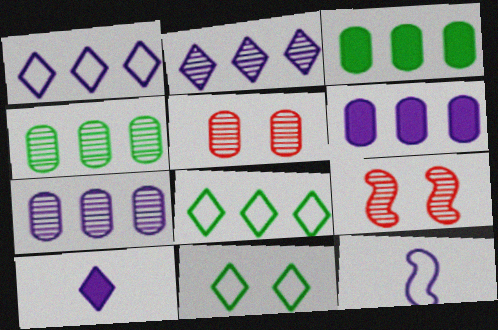[]